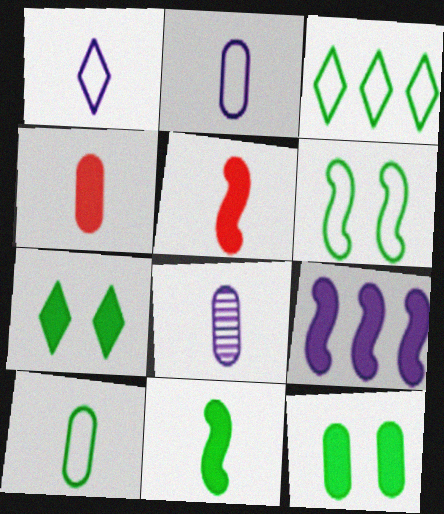[[3, 6, 10], 
[4, 7, 9], 
[4, 8, 10]]